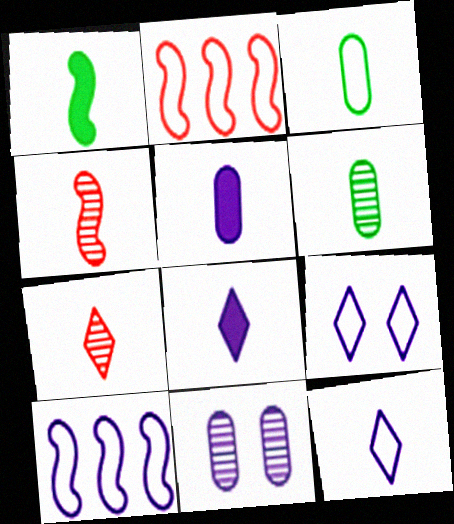[[2, 3, 9], 
[3, 4, 8], 
[8, 10, 11]]